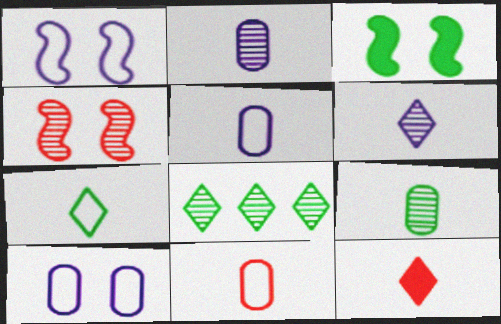[[1, 3, 4], 
[2, 4, 8], 
[6, 7, 12]]